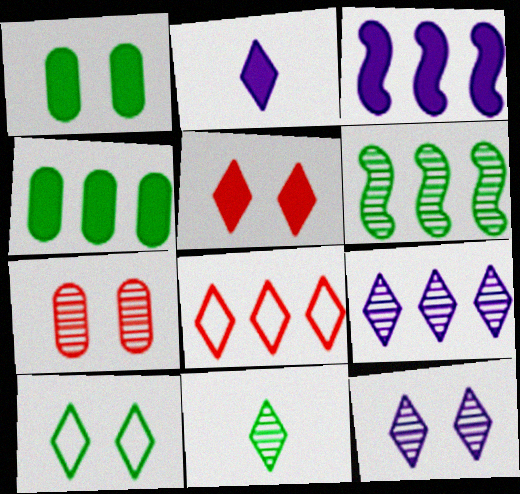[[5, 10, 12]]